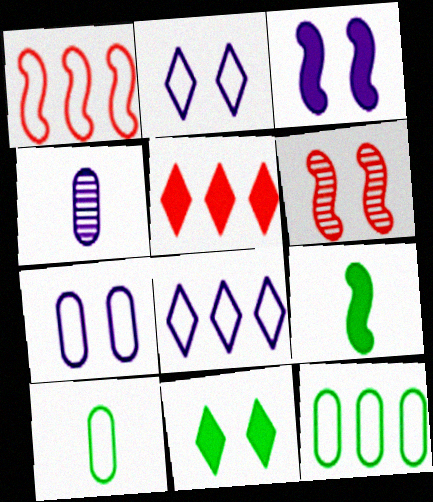[[1, 2, 10], 
[1, 4, 11], 
[1, 8, 12], 
[3, 4, 8], 
[6, 7, 11]]